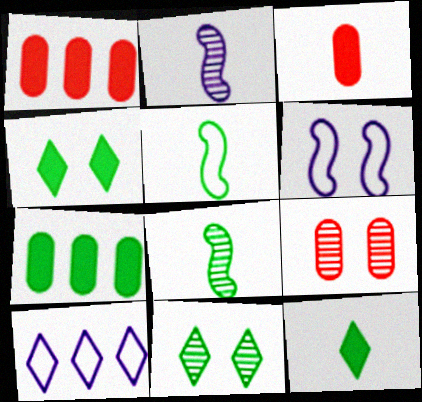[[4, 6, 9], 
[5, 7, 11]]